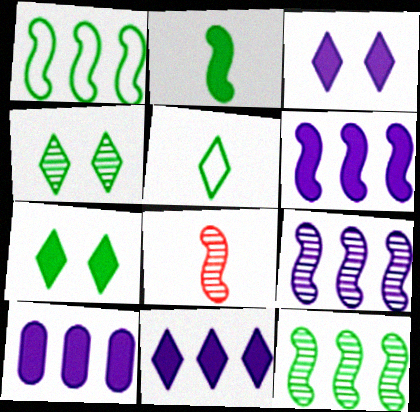[[6, 10, 11]]